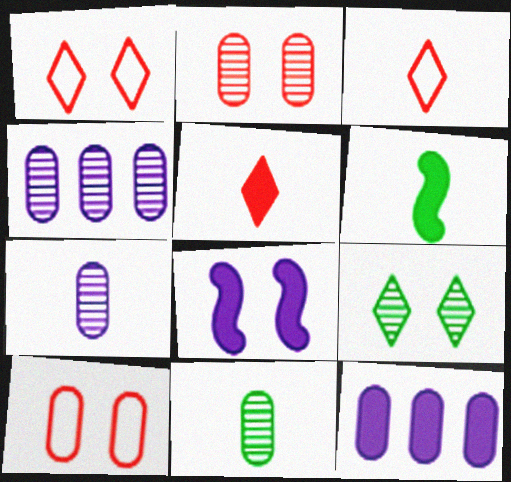[[1, 4, 6], 
[2, 4, 11], 
[3, 6, 7], 
[8, 9, 10], 
[10, 11, 12]]